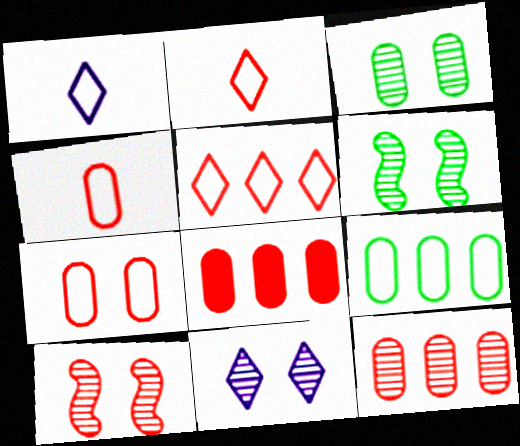[[1, 6, 8], 
[2, 8, 10], 
[3, 10, 11]]